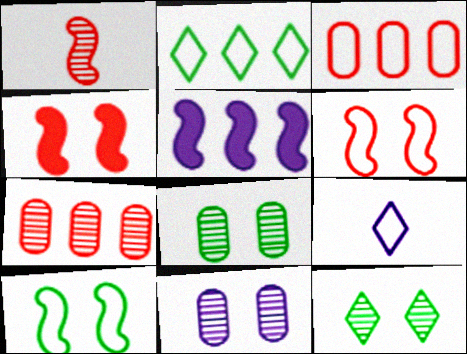[[1, 5, 10], 
[2, 5, 7], 
[3, 9, 10], 
[5, 9, 11]]